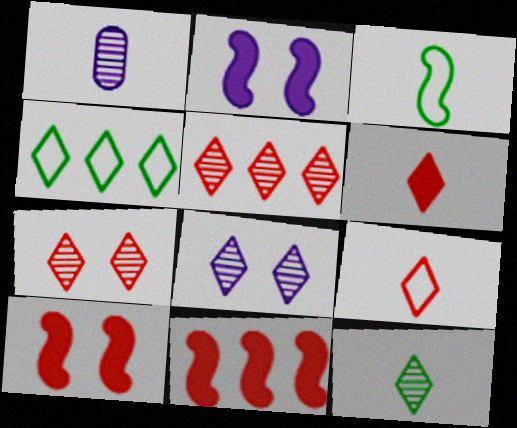[[1, 3, 6], 
[1, 4, 10], 
[4, 6, 8], 
[5, 8, 12]]